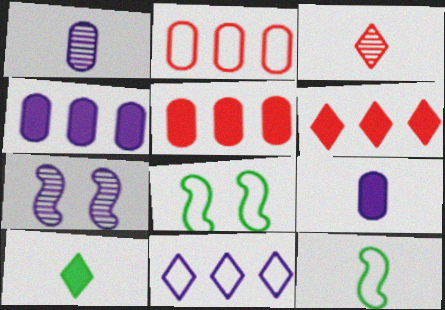[[1, 6, 8], 
[2, 7, 10], 
[3, 4, 8], 
[3, 9, 12], 
[7, 9, 11]]